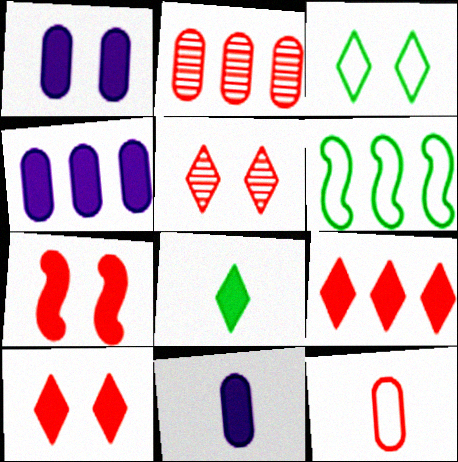[[1, 4, 11], 
[4, 7, 8], 
[5, 6, 11]]